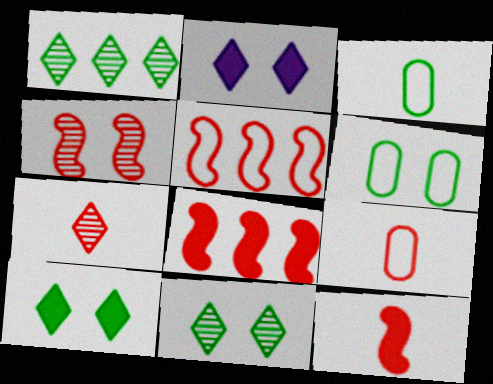[[2, 4, 6], 
[4, 5, 12], 
[7, 9, 12]]